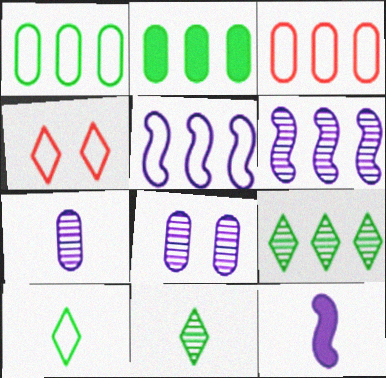[]